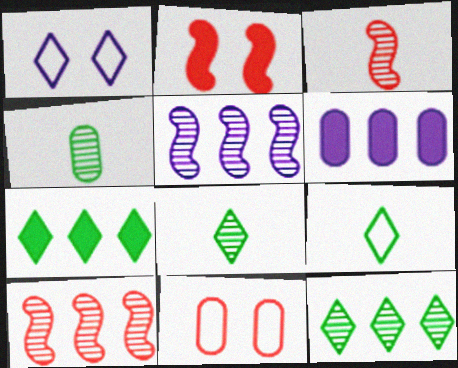[[4, 6, 11]]